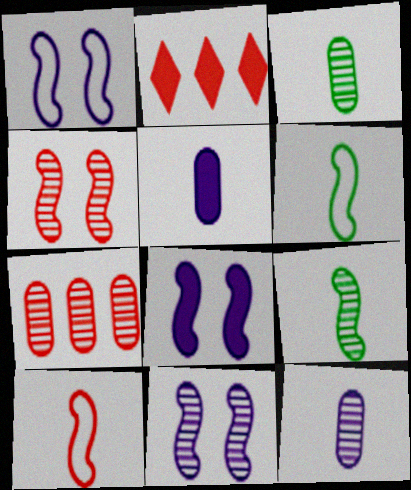[[1, 2, 3], 
[1, 8, 11]]